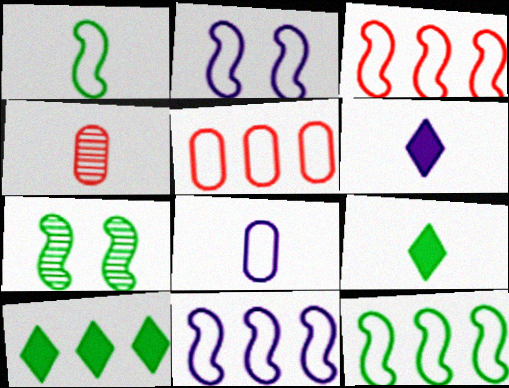[[1, 2, 3], 
[1, 4, 6], 
[2, 4, 10], 
[3, 11, 12], 
[5, 6, 7]]